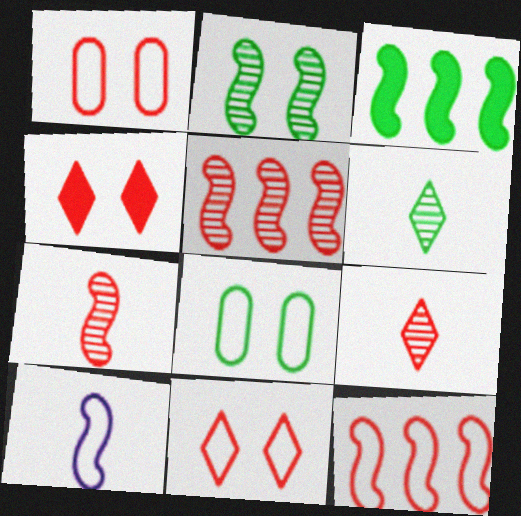[[3, 6, 8]]